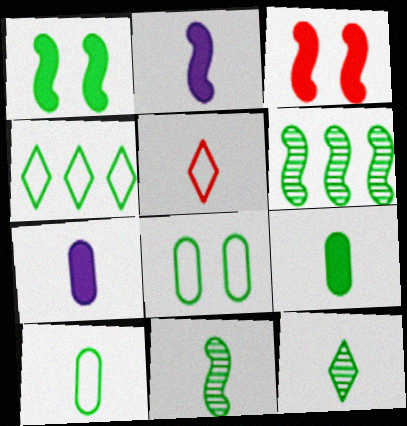[[5, 7, 11]]